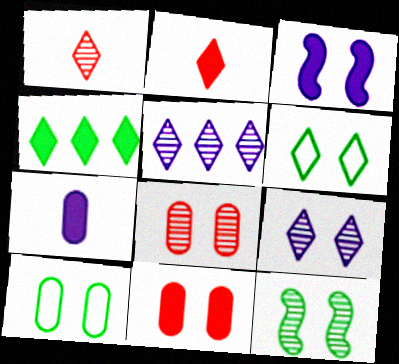[[2, 5, 6], 
[3, 6, 8], 
[8, 9, 12]]